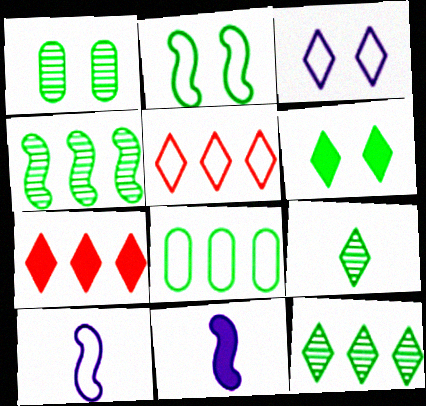[[1, 2, 6], 
[1, 4, 9], 
[1, 5, 11], 
[1, 7, 10], 
[3, 7, 9]]